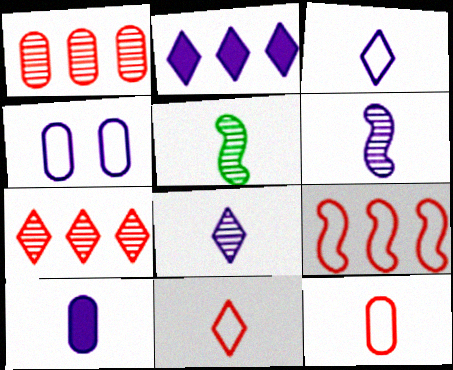[[2, 4, 6], 
[3, 6, 10], 
[5, 10, 11]]